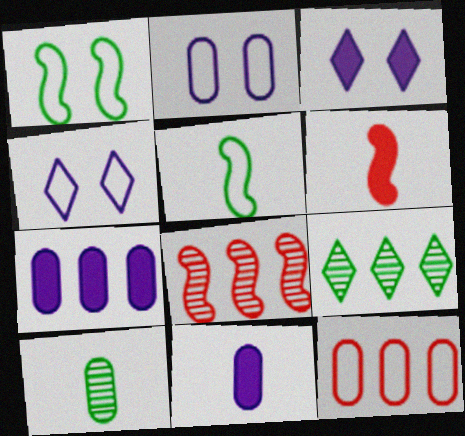[[2, 6, 9], 
[4, 5, 12]]